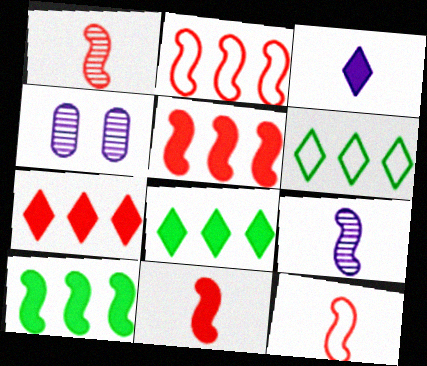[[1, 11, 12], 
[4, 6, 11], 
[4, 8, 12]]